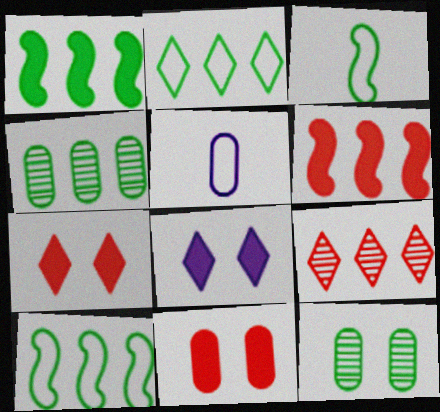[[1, 2, 4], 
[4, 5, 11]]